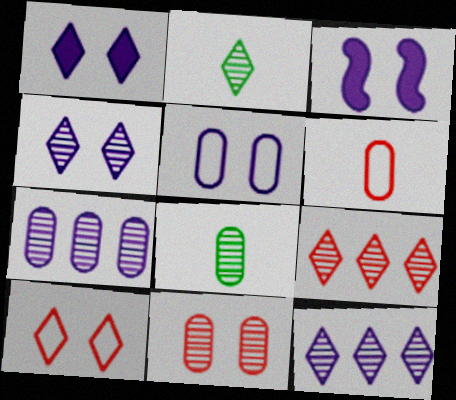[[2, 4, 9], 
[3, 4, 5], 
[7, 8, 11]]